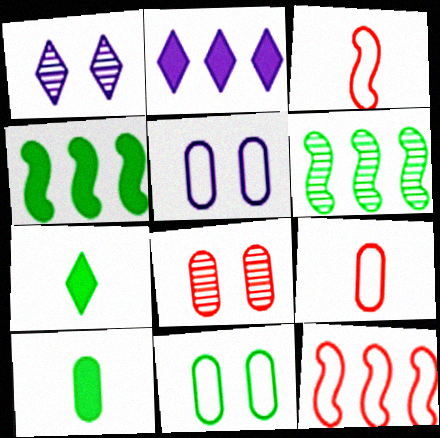[[1, 4, 9], 
[1, 10, 12], 
[6, 7, 11]]